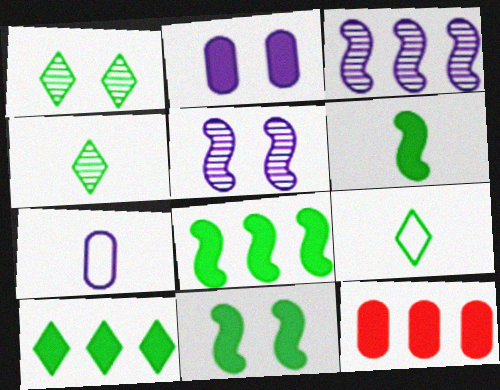[[1, 9, 10], 
[5, 9, 12], 
[6, 8, 11]]